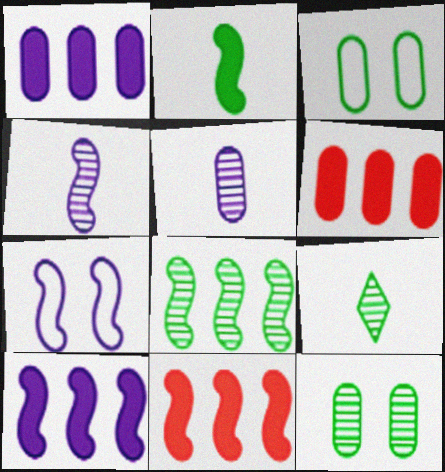[[3, 5, 6], 
[4, 7, 10], 
[6, 7, 9], 
[8, 9, 12]]